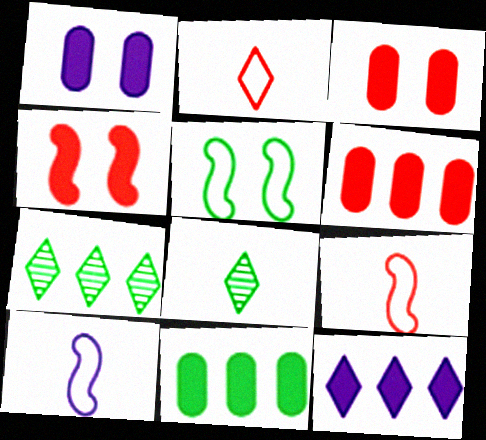[[1, 7, 9], 
[3, 7, 10], 
[5, 8, 11]]